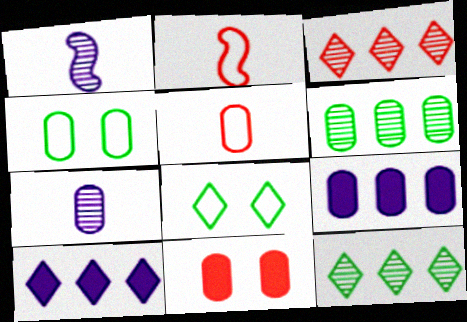[[2, 3, 11]]